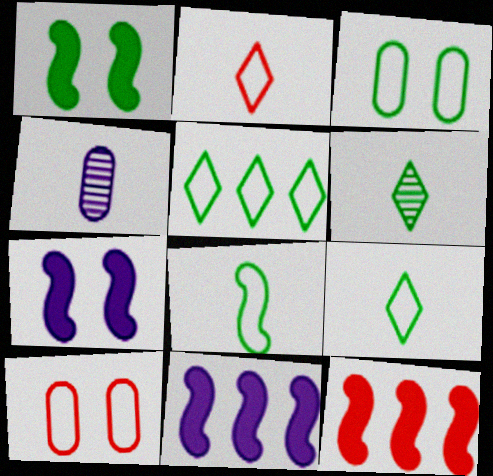[[3, 5, 8], 
[6, 10, 11]]